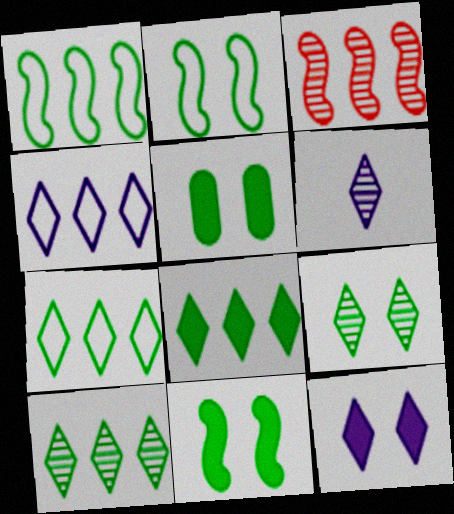[[2, 5, 9], 
[4, 6, 12], 
[7, 8, 10]]